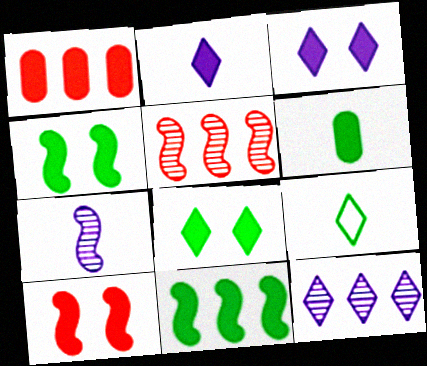[[1, 2, 4], 
[6, 8, 11]]